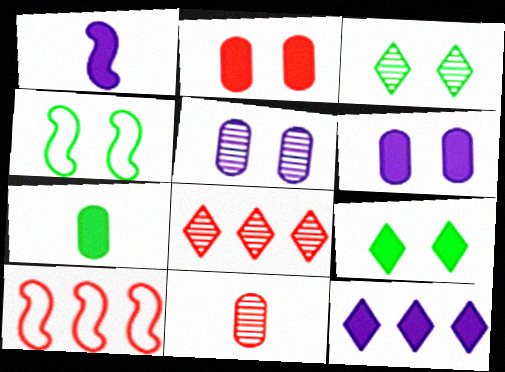[[1, 6, 12], 
[4, 11, 12]]